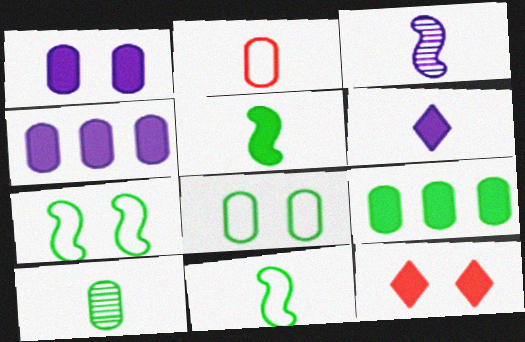[[4, 5, 12], 
[8, 9, 10]]